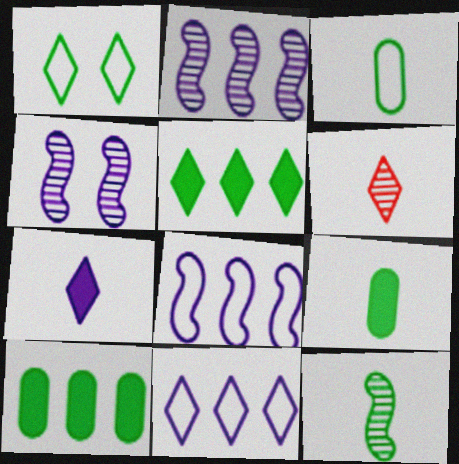[[1, 10, 12]]